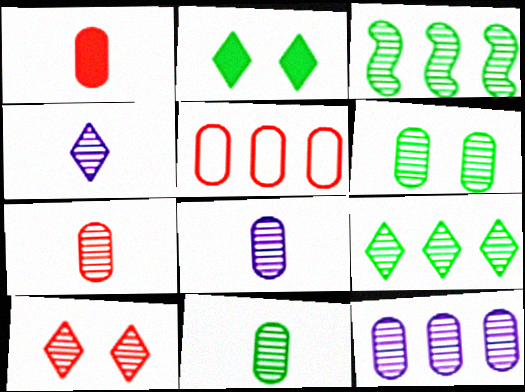[[3, 8, 10], 
[4, 9, 10], 
[6, 7, 12], 
[7, 8, 11]]